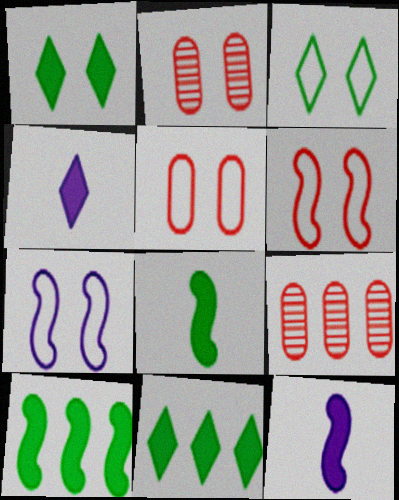[[1, 2, 7], 
[3, 5, 7], 
[3, 9, 12]]